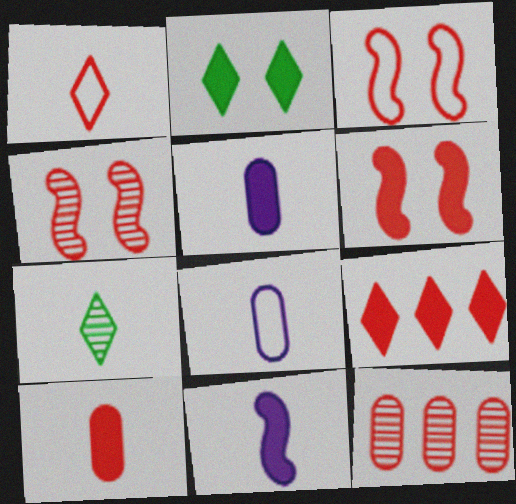[[1, 6, 12], 
[3, 4, 6], 
[6, 9, 10]]